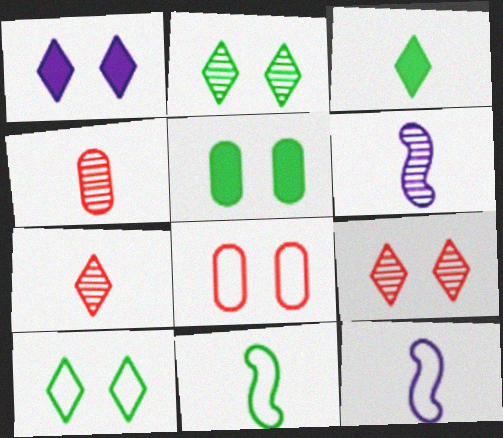[[1, 9, 10], 
[3, 4, 12]]